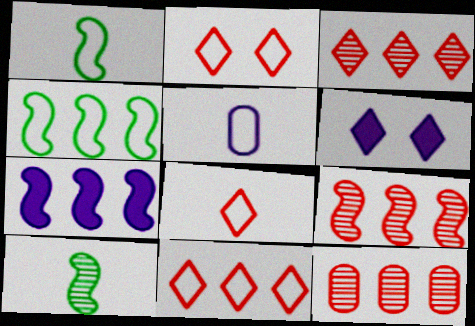[[1, 5, 8], 
[1, 6, 12], 
[2, 4, 5], 
[2, 8, 11], 
[3, 9, 12], 
[4, 7, 9]]